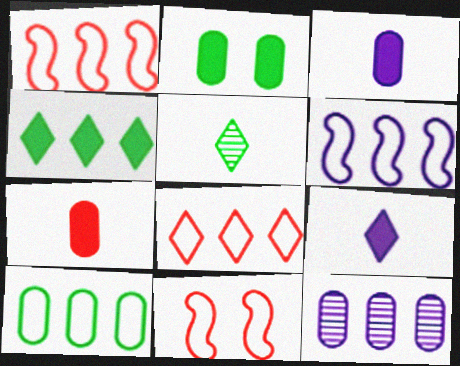[[1, 4, 12], 
[6, 8, 10]]